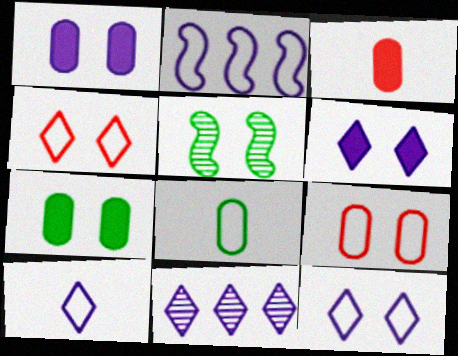[[1, 4, 5], 
[2, 4, 8], 
[5, 6, 9], 
[6, 10, 11]]